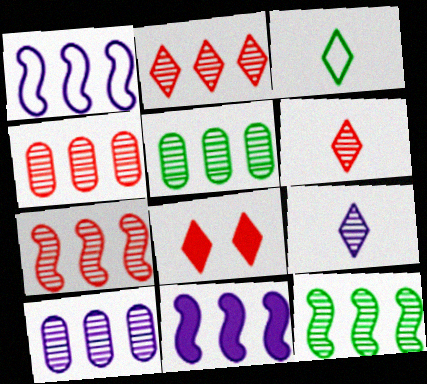[[2, 4, 7], 
[2, 10, 12], 
[4, 5, 10]]